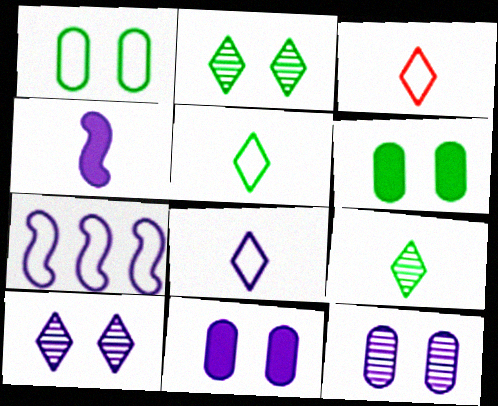[[1, 3, 7], 
[3, 5, 8]]